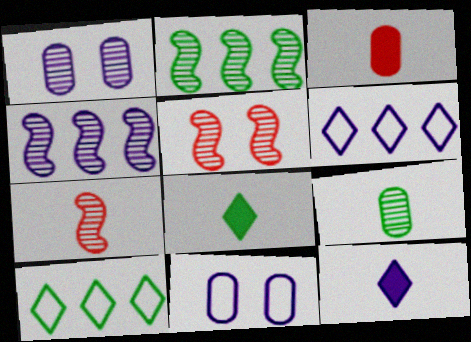[[4, 11, 12]]